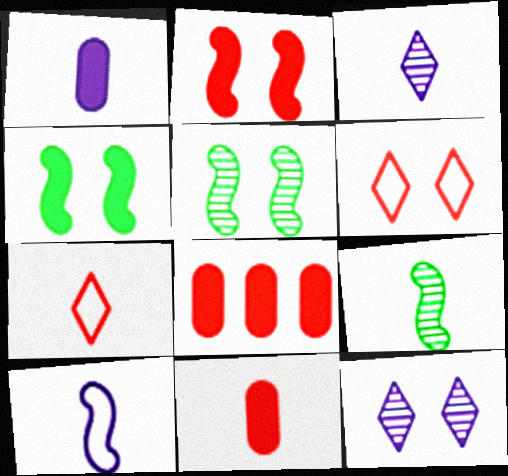[[1, 3, 10], 
[1, 7, 9]]